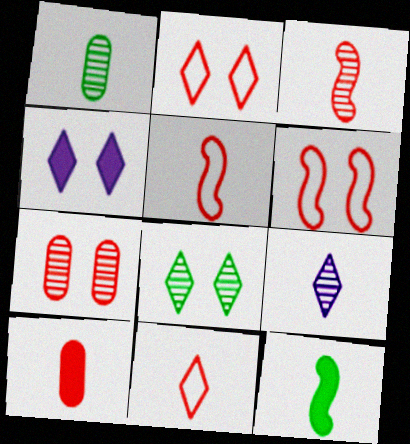[[1, 3, 9], 
[2, 4, 8], 
[3, 10, 11]]